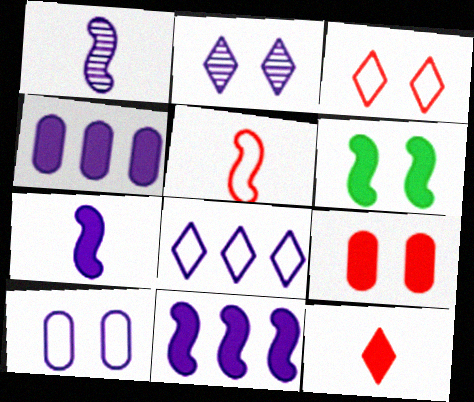[[4, 6, 12]]